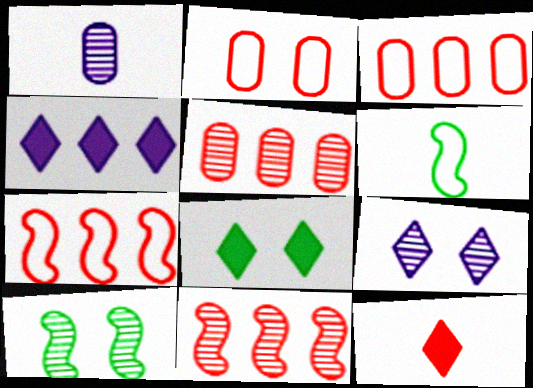[[1, 6, 12], 
[1, 7, 8], 
[2, 11, 12], 
[4, 8, 12]]